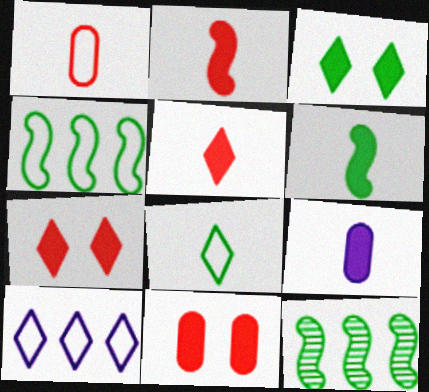[[5, 6, 9]]